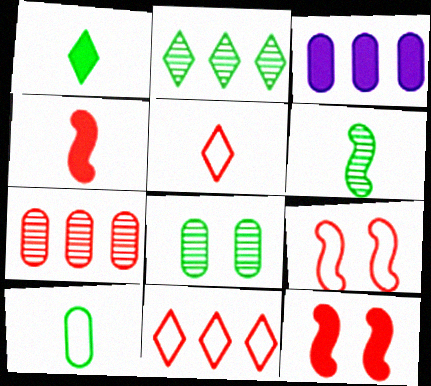[[1, 3, 12], 
[1, 6, 10], 
[2, 6, 8], 
[5, 7, 12]]